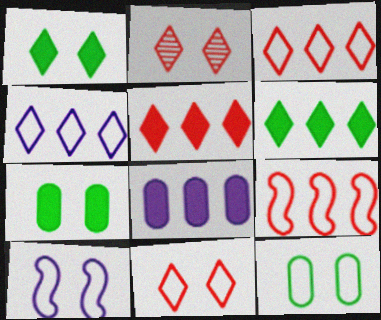[[2, 7, 10], 
[10, 11, 12]]